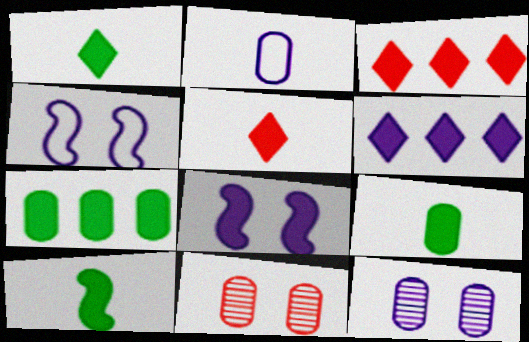[[1, 9, 10], 
[2, 7, 11], 
[3, 8, 9], 
[5, 7, 8]]